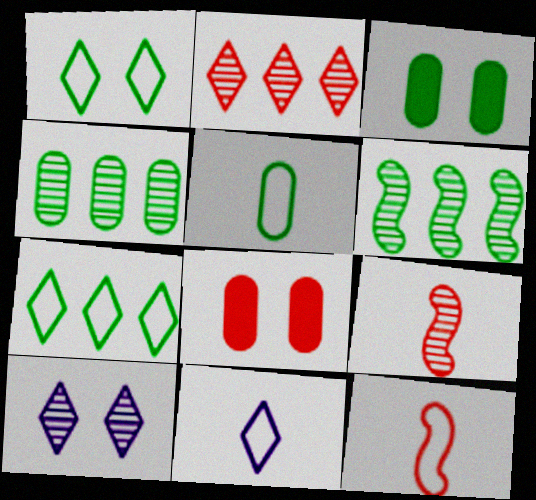[[2, 8, 12], 
[3, 4, 5], 
[4, 9, 10], 
[5, 11, 12], 
[6, 8, 11]]